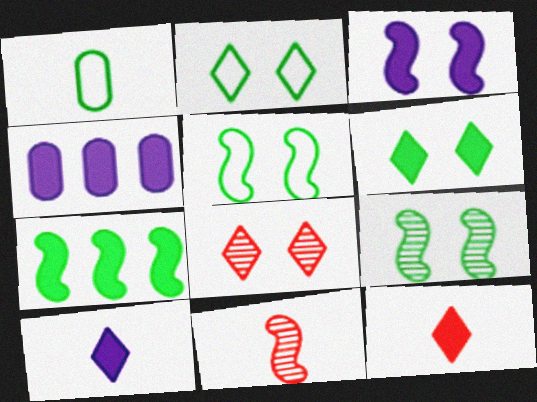[[1, 10, 11], 
[2, 4, 11], 
[3, 4, 10]]